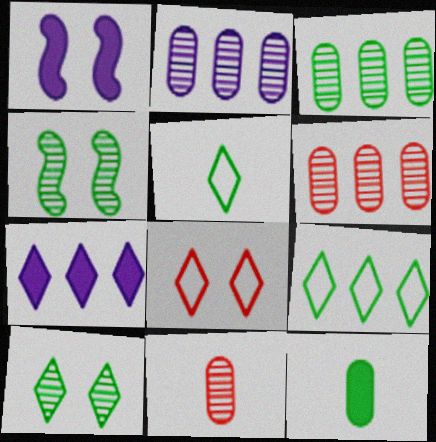[[1, 5, 6], 
[1, 9, 11], 
[2, 3, 6], 
[4, 9, 12]]